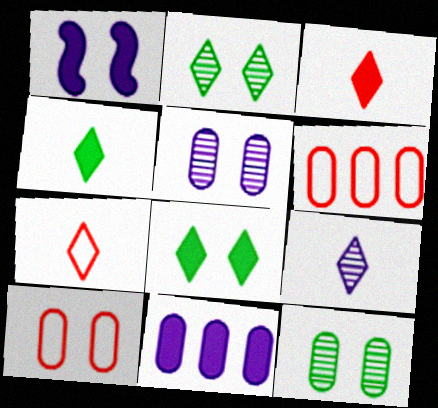[[1, 2, 10], 
[4, 7, 9]]